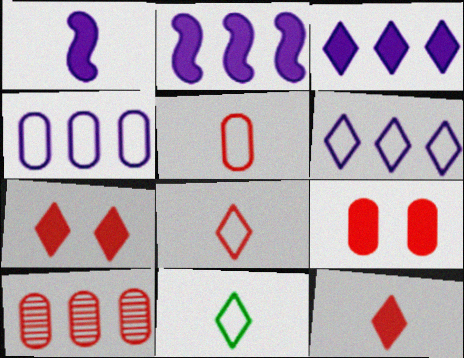[[5, 9, 10]]